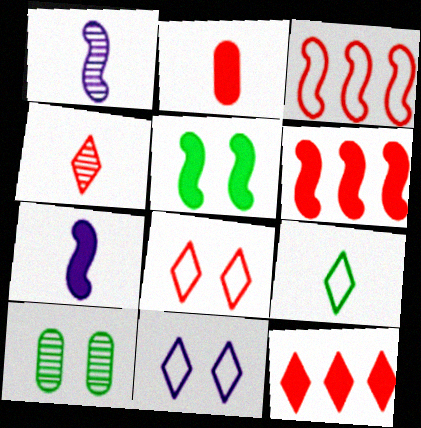[[1, 2, 9], 
[1, 3, 5], 
[4, 8, 12], 
[5, 6, 7]]